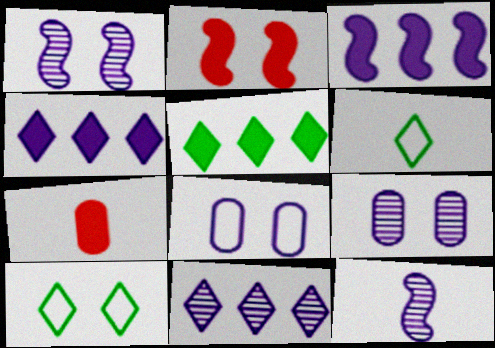[[2, 9, 10], 
[4, 8, 12], 
[6, 7, 12], 
[9, 11, 12]]